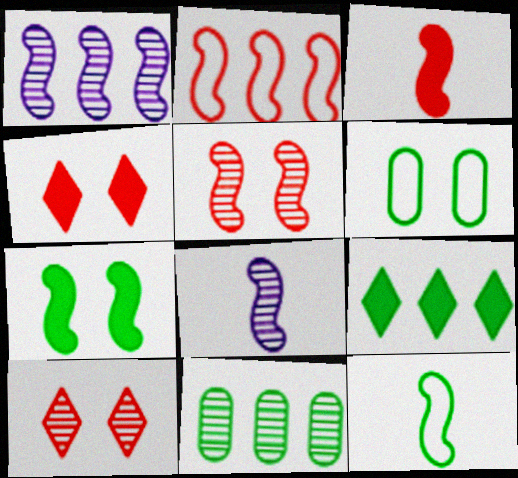[[2, 3, 5], 
[2, 7, 8], 
[3, 8, 12], 
[8, 10, 11]]